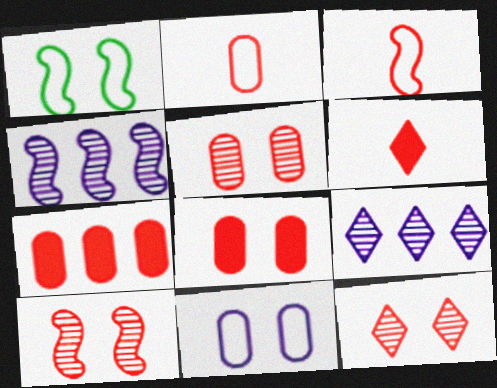[[2, 5, 7], 
[3, 7, 12], 
[5, 10, 12]]